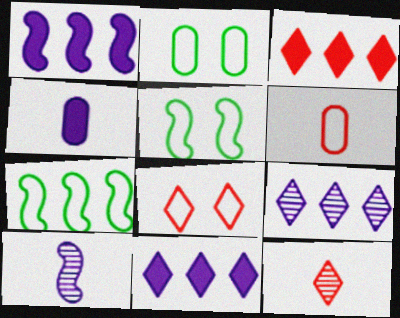[[1, 2, 12], 
[2, 3, 10], 
[3, 8, 12]]